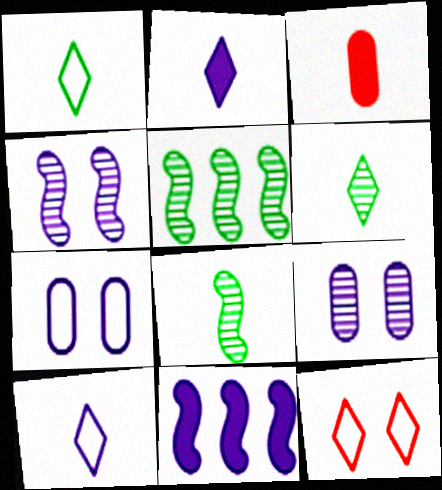[[3, 8, 10], 
[9, 10, 11]]